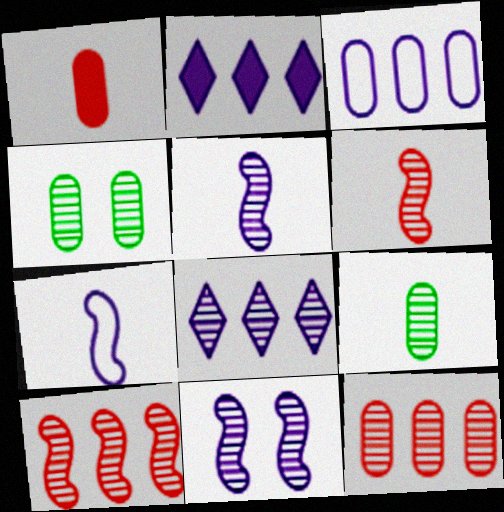[[1, 3, 4], 
[4, 6, 8]]